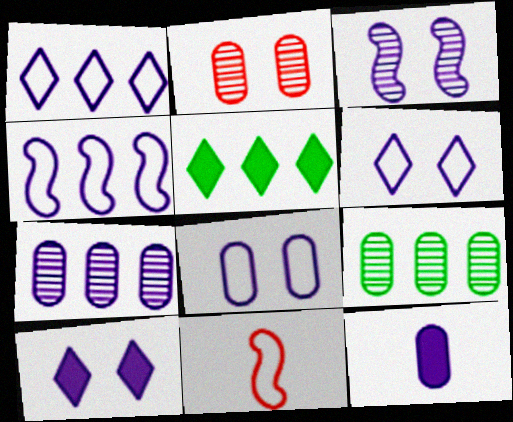[[1, 3, 12], 
[3, 8, 10], 
[7, 8, 12], 
[9, 10, 11]]